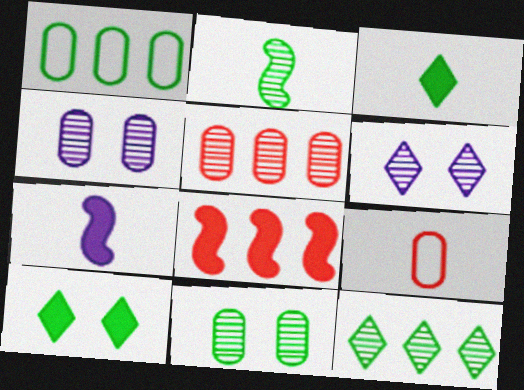[[1, 2, 10], 
[2, 5, 6], 
[2, 11, 12]]